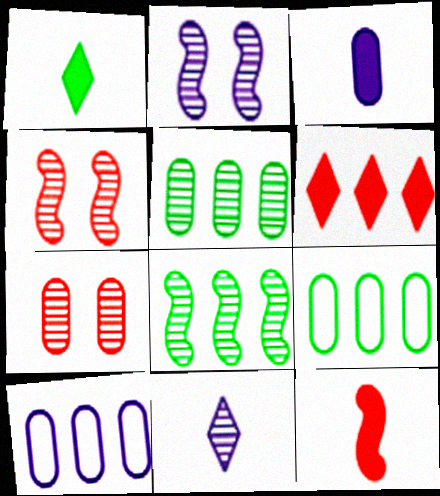[[1, 3, 12], 
[1, 4, 10], 
[3, 7, 9], 
[4, 5, 11], 
[6, 8, 10], 
[7, 8, 11]]